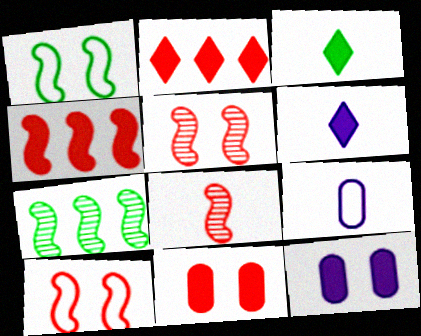[[3, 4, 12], 
[3, 8, 9], 
[4, 8, 10]]